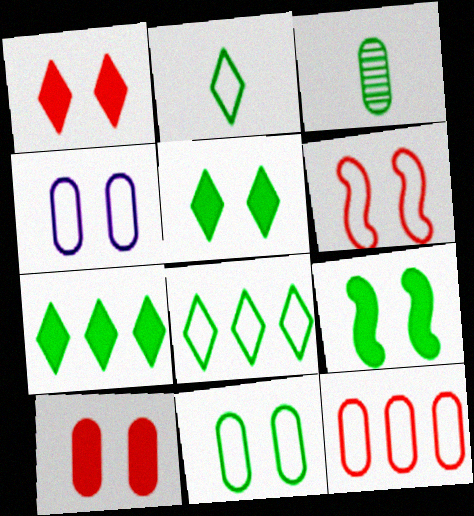[[3, 8, 9]]